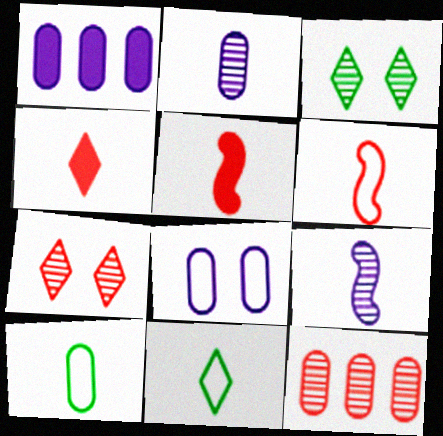[[1, 2, 8], 
[1, 3, 6], 
[2, 5, 11], 
[3, 9, 12], 
[4, 9, 10]]